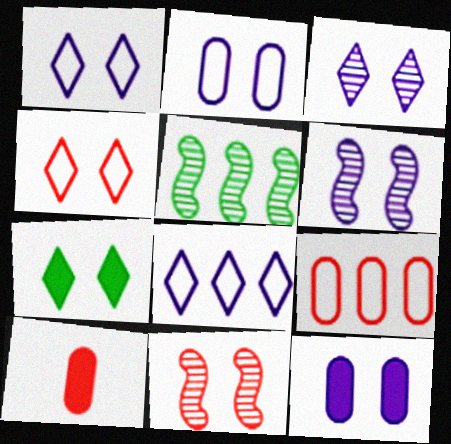[[1, 5, 10], 
[1, 6, 12], 
[2, 7, 11], 
[3, 4, 7]]